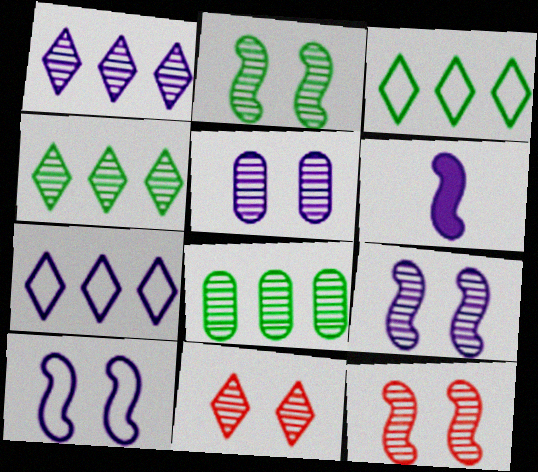[[2, 5, 11], 
[2, 9, 12], 
[5, 6, 7]]